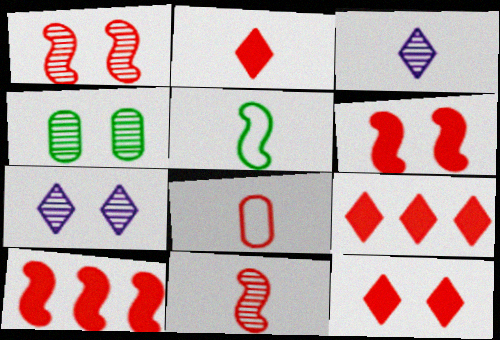[[1, 4, 7], 
[1, 8, 9], 
[2, 8, 11], 
[2, 9, 12]]